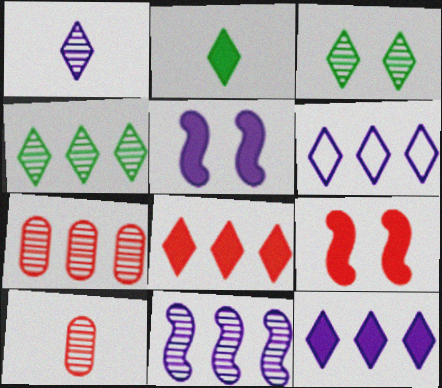[[3, 10, 11], 
[4, 6, 8], 
[4, 7, 11]]